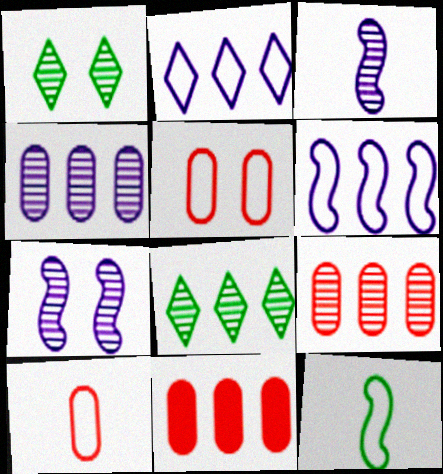[[1, 3, 9], 
[2, 5, 12], 
[6, 8, 11]]